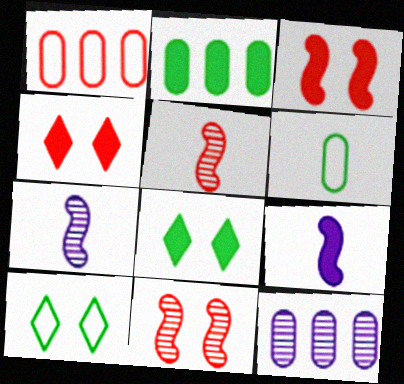[[1, 2, 12], 
[1, 4, 5], 
[1, 7, 8], 
[2, 4, 9]]